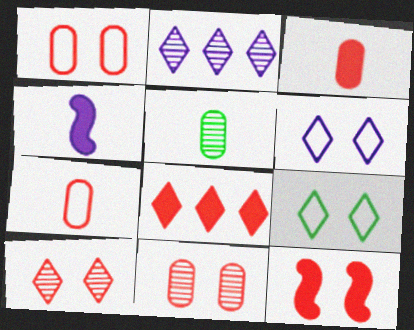[[1, 10, 12], 
[3, 8, 12]]